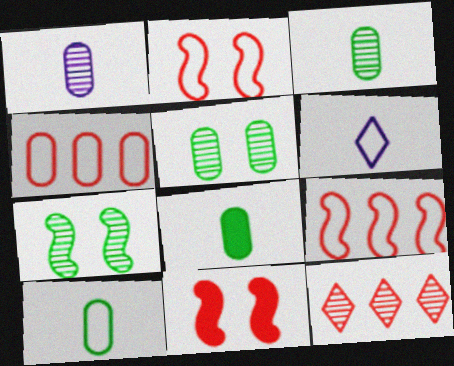[[1, 7, 12], 
[3, 8, 10]]